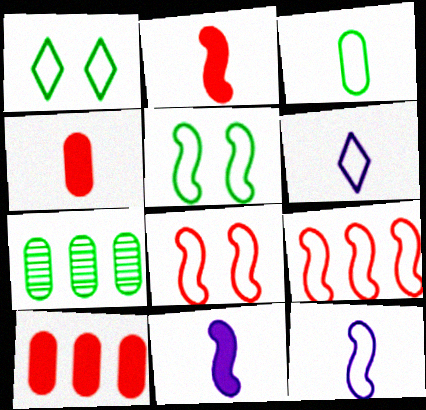[[5, 9, 12]]